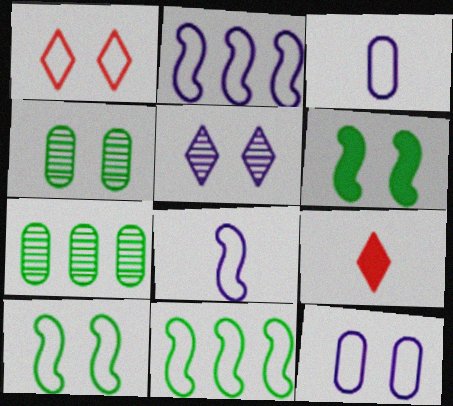[[1, 3, 11], 
[1, 10, 12], 
[2, 4, 9]]